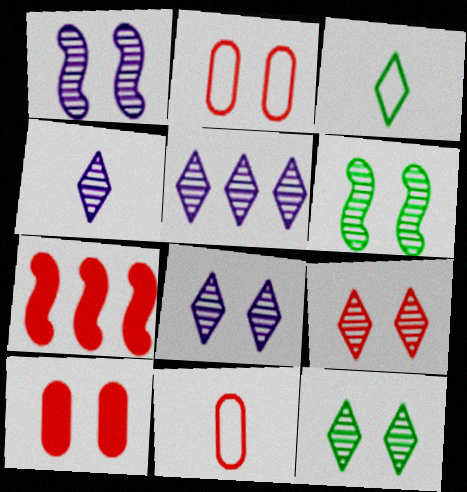[[4, 5, 8], 
[7, 9, 11], 
[8, 9, 12]]